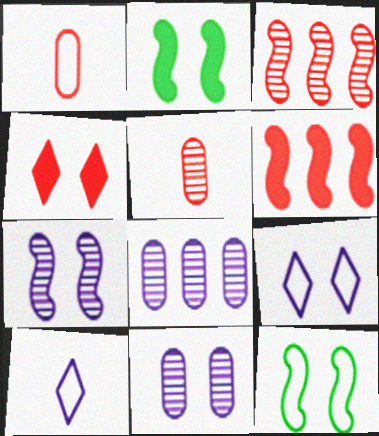[[1, 3, 4], 
[4, 11, 12]]